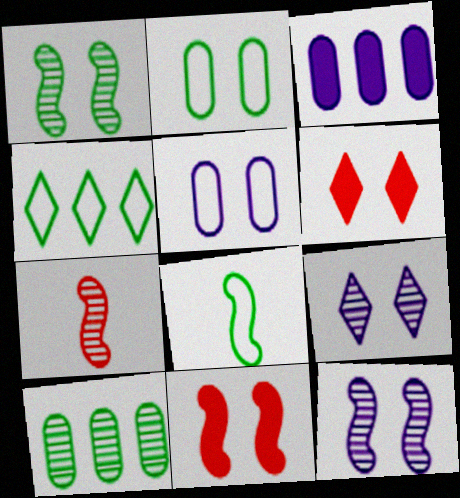[[1, 5, 6], 
[2, 4, 8], 
[2, 6, 12], 
[2, 9, 11], 
[7, 9, 10]]